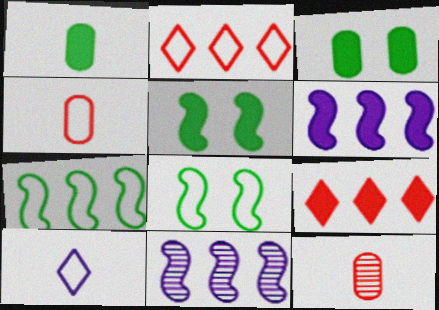[]